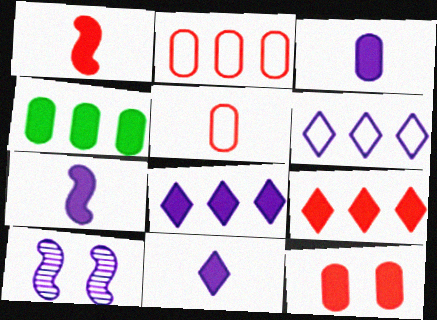[[1, 9, 12], 
[3, 4, 12], 
[3, 6, 10], 
[3, 7, 11]]